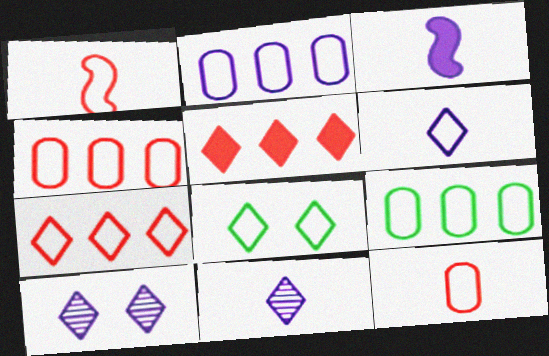[[1, 2, 8], 
[2, 3, 10], 
[2, 4, 9], 
[5, 8, 11], 
[6, 7, 8]]